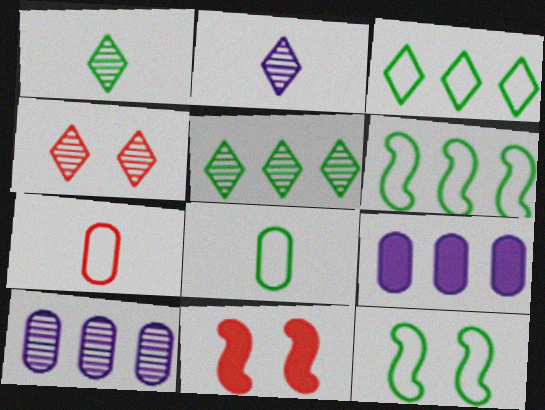[[2, 4, 5], 
[3, 8, 12]]